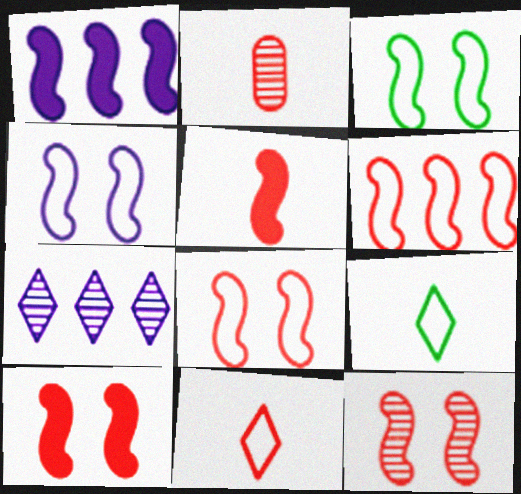[[2, 5, 11], 
[3, 4, 8], 
[5, 6, 12], 
[8, 10, 12]]